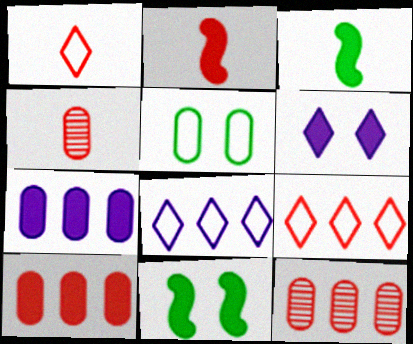[[1, 2, 4], 
[3, 6, 10], 
[4, 5, 7], 
[4, 8, 11]]